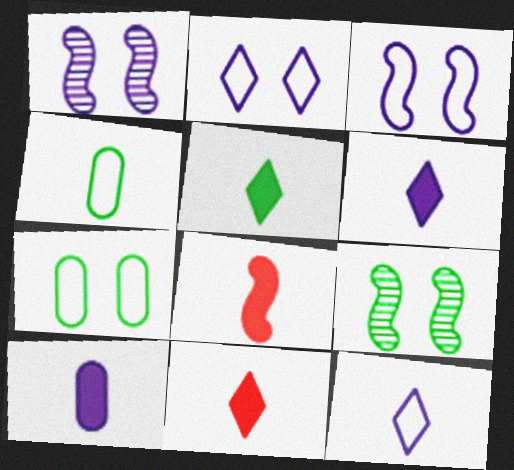[[5, 6, 11], 
[5, 8, 10]]